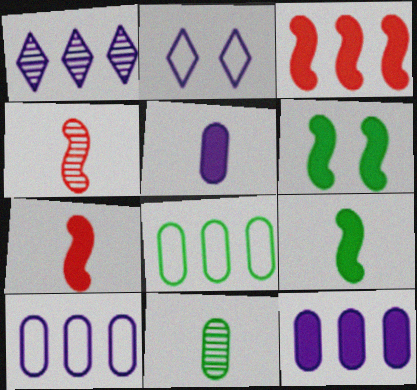[[1, 3, 8], 
[2, 3, 11]]